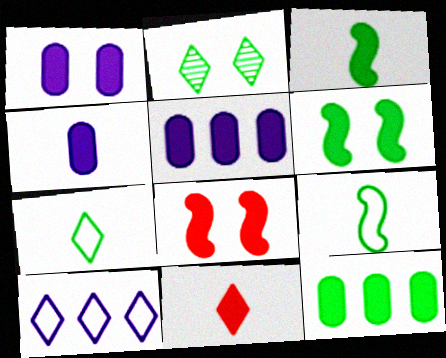[[1, 4, 5], 
[2, 9, 12], 
[2, 10, 11], 
[3, 4, 11], 
[5, 6, 11]]